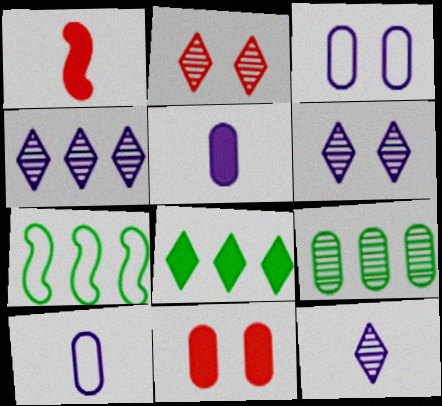[[2, 5, 7], 
[4, 6, 12], 
[7, 8, 9], 
[7, 11, 12], 
[9, 10, 11]]